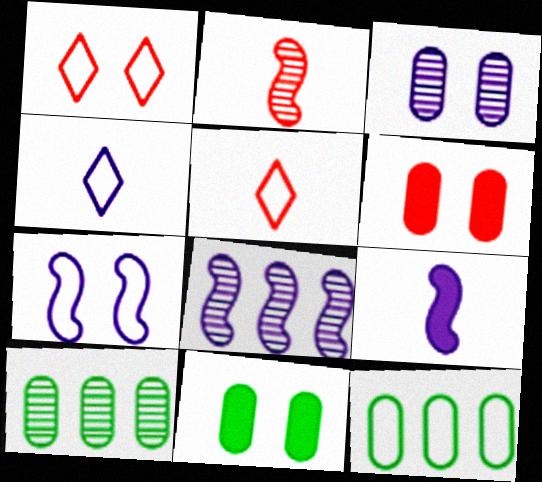[[1, 9, 10], 
[5, 7, 12], 
[5, 8, 11], 
[7, 8, 9]]